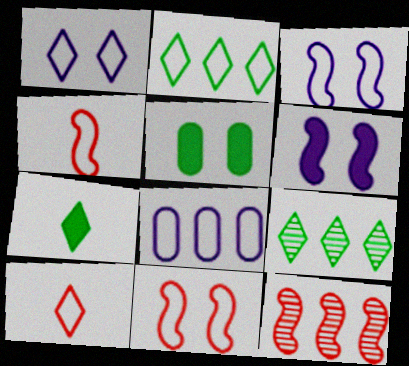[[1, 2, 10]]